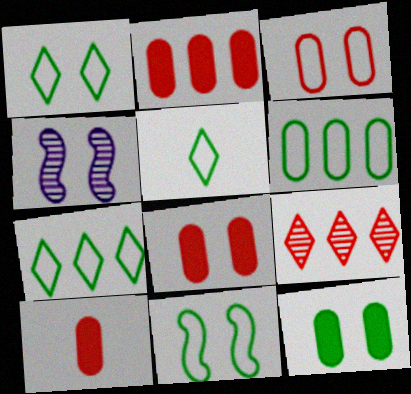[[1, 4, 8], 
[1, 5, 7], 
[2, 4, 5], 
[2, 8, 10], 
[4, 7, 10], 
[5, 6, 11]]